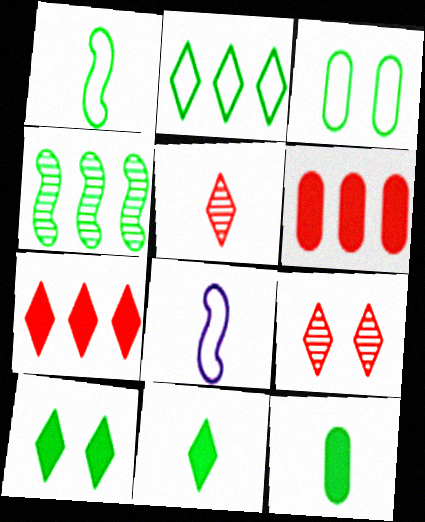[[1, 2, 3], 
[3, 4, 11], 
[5, 8, 12]]